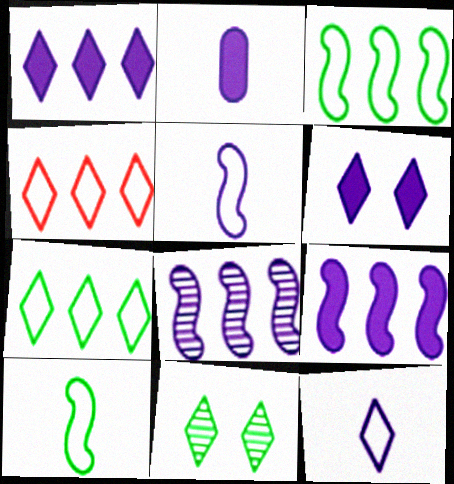[[2, 6, 9]]